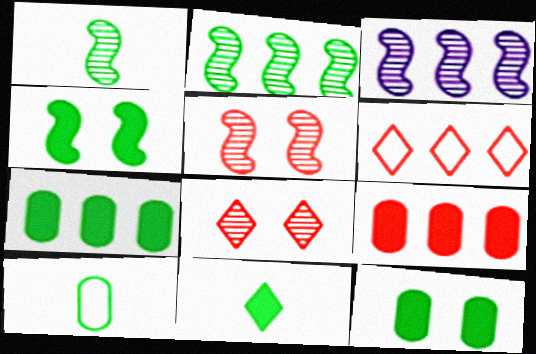[[1, 3, 5], 
[1, 10, 11], 
[3, 6, 7], 
[4, 7, 11]]